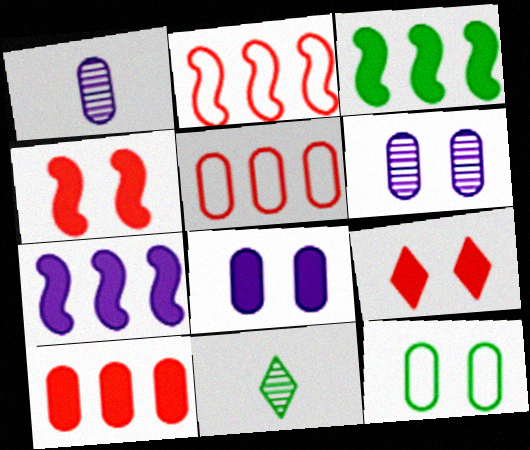[[1, 10, 12], 
[2, 8, 11], 
[3, 11, 12]]